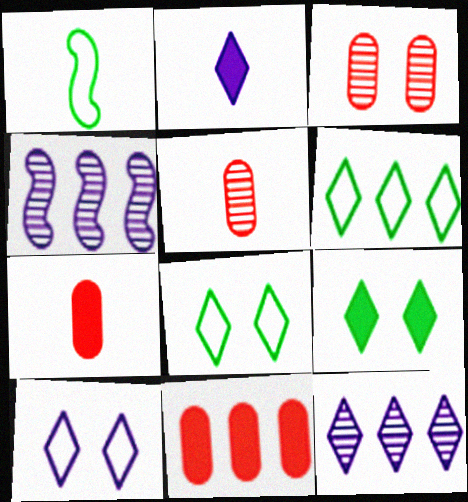[[1, 2, 5], 
[2, 10, 12], 
[4, 6, 11], 
[4, 7, 8]]